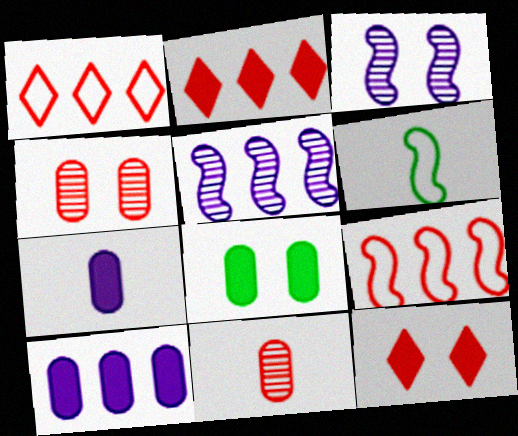[[9, 11, 12]]